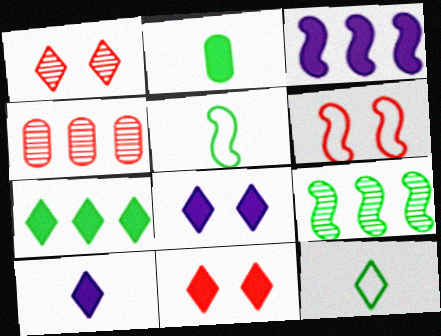[[2, 3, 11], 
[4, 5, 8], 
[7, 10, 11]]